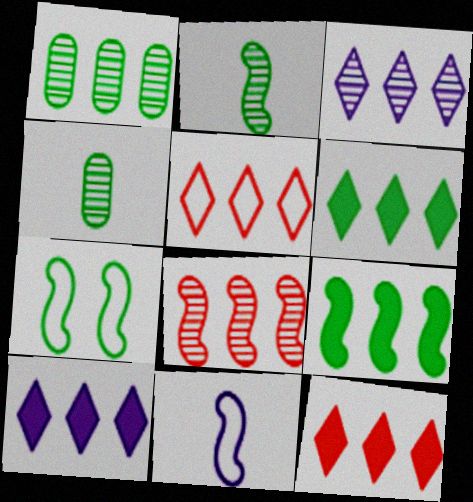[[1, 3, 8], 
[2, 7, 9], 
[3, 5, 6], 
[4, 6, 7], 
[6, 10, 12]]